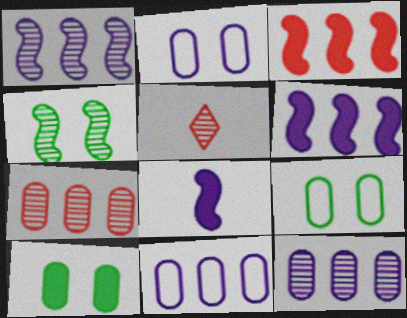[[4, 5, 12], 
[5, 6, 9]]